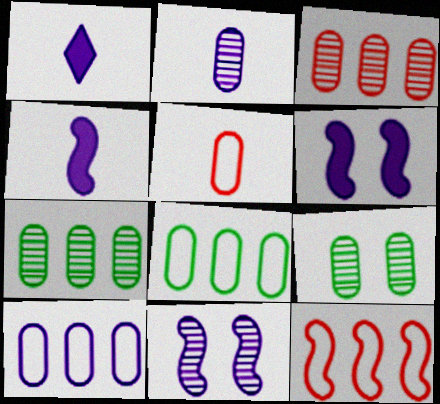[[1, 9, 12], 
[1, 10, 11], 
[2, 3, 9]]